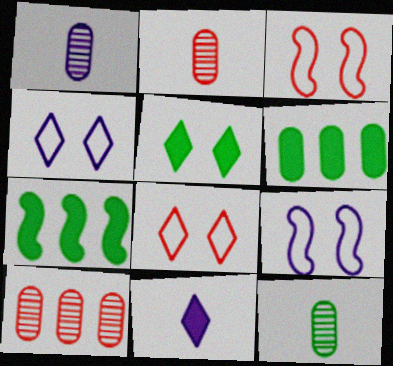[[1, 2, 12], 
[1, 7, 8], 
[2, 4, 7]]